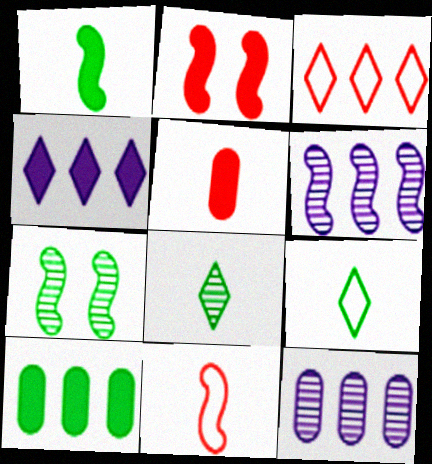[[2, 9, 12], 
[3, 6, 10], 
[7, 9, 10]]